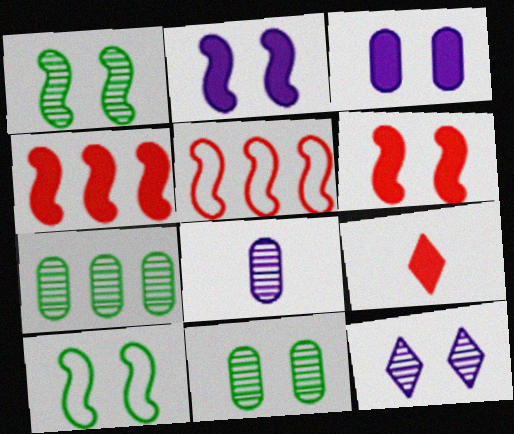[]